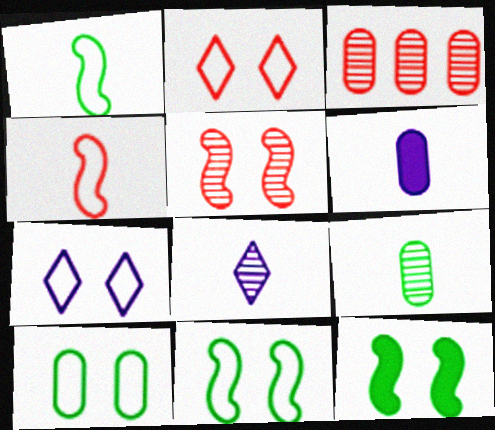[[3, 6, 10]]